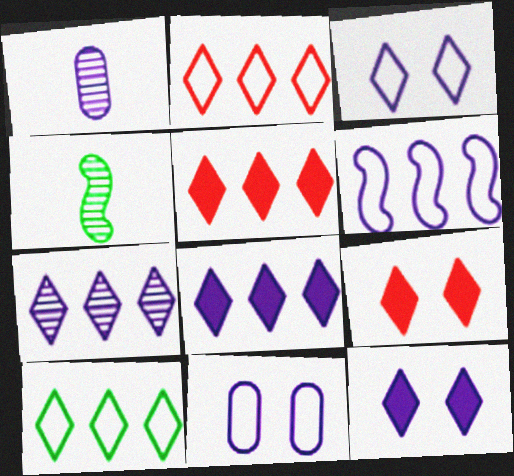[[1, 6, 12], 
[4, 5, 11], 
[5, 7, 10]]